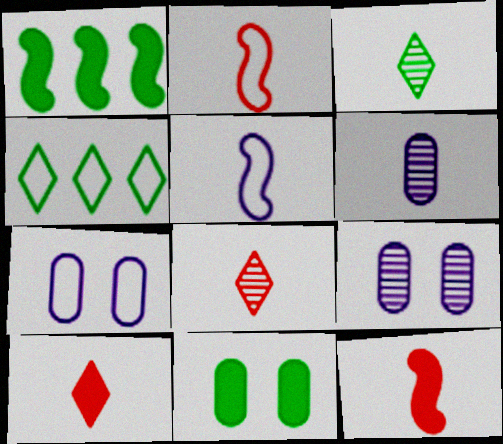[[1, 7, 8], 
[2, 4, 7], 
[4, 9, 12]]